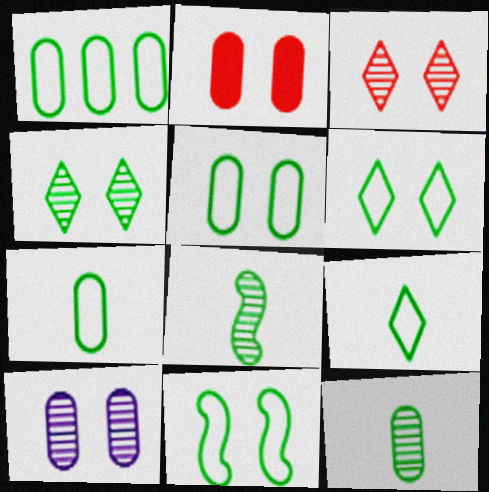[[1, 5, 7], 
[1, 9, 11], 
[2, 5, 10], 
[5, 6, 11]]